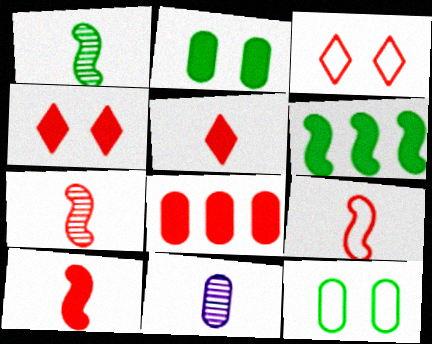[[3, 6, 11], 
[3, 7, 8], 
[4, 8, 10], 
[7, 9, 10], 
[8, 11, 12]]